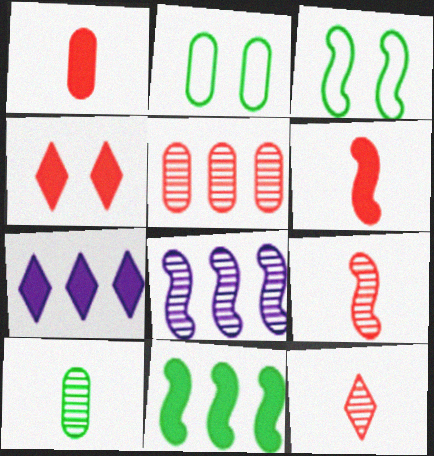[[2, 7, 9], 
[3, 6, 8]]